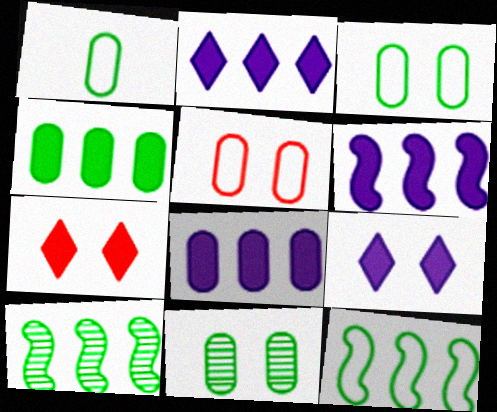[[1, 4, 11], 
[2, 6, 8]]